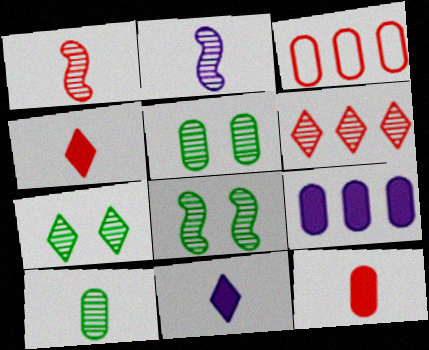[[2, 5, 6], 
[3, 8, 11], 
[5, 7, 8]]